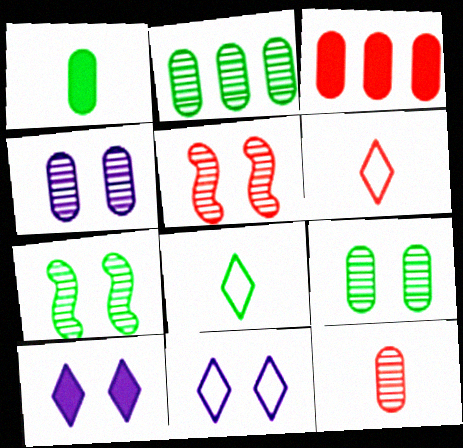[[2, 4, 12], 
[3, 5, 6]]